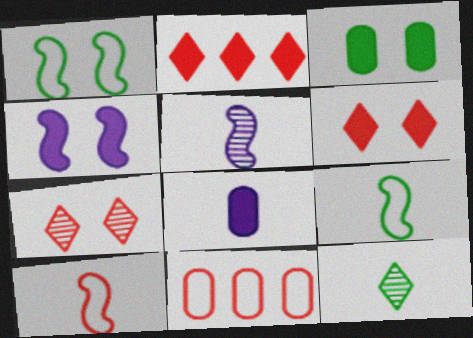[[3, 4, 6], 
[4, 11, 12], 
[8, 10, 12]]